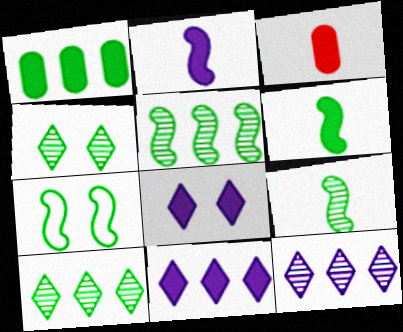[[3, 7, 12], 
[5, 6, 7]]